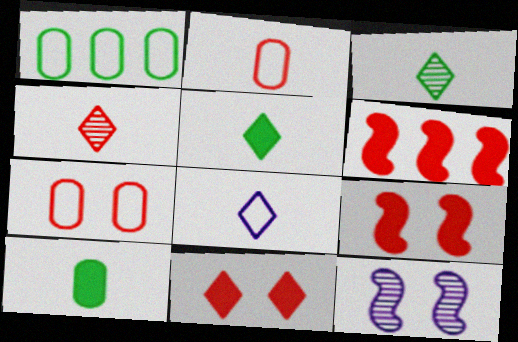[[4, 5, 8], 
[4, 6, 7]]